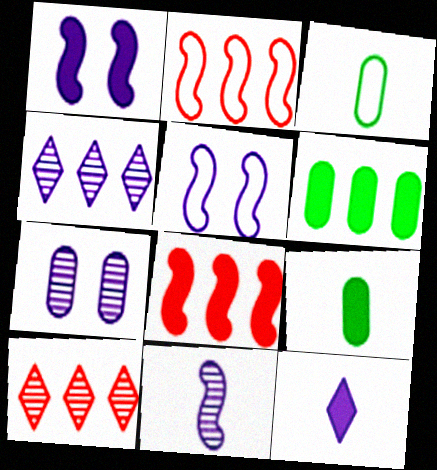[[1, 3, 10], 
[2, 4, 6], 
[4, 7, 11], 
[5, 9, 10]]